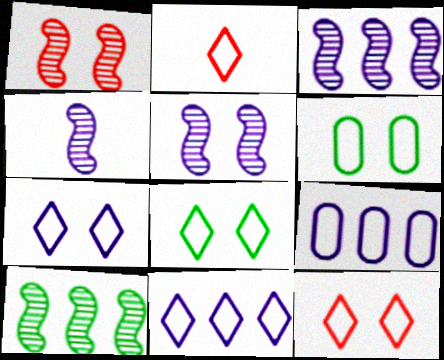[[1, 4, 10], 
[2, 8, 11], 
[3, 4, 5], 
[7, 8, 12]]